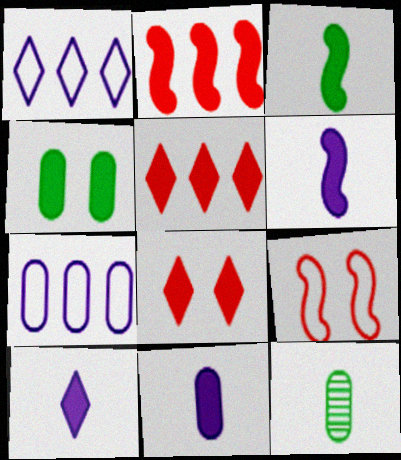[[2, 4, 10], 
[4, 5, 6], 
[6, 10, 11]]